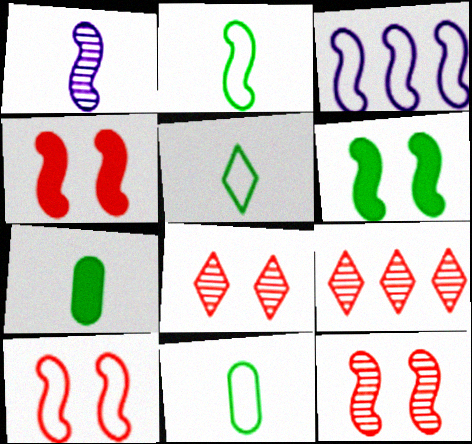[[2, 3, 10], 
[2, 5, 11], 
[3, 7, 8], 
[4, 10, 12]]